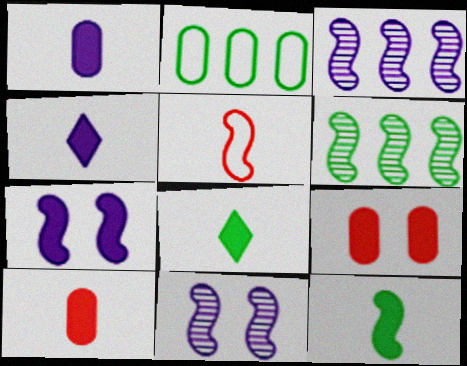[[4, 10, 12], 
[5, 6, 7]]